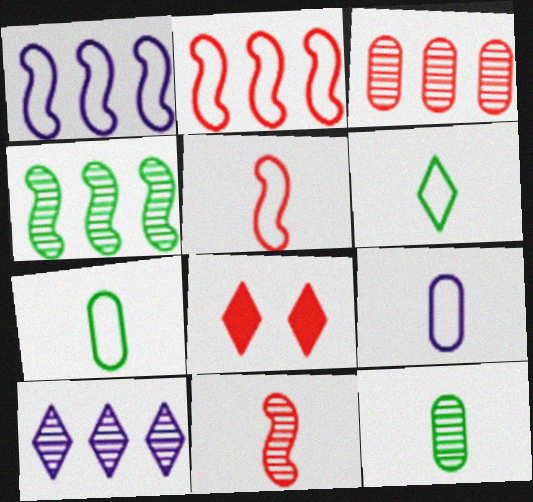[[1, 8, 12], 
[3, 4, 10], 
[3, 5, 8], 
[4, 8, 9], 
[5, 6, 9], 
[6, 8, 10]]